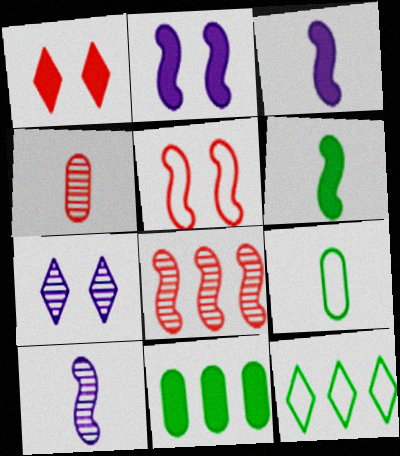[[1, 3, 11], 
[2, 4, 12]]